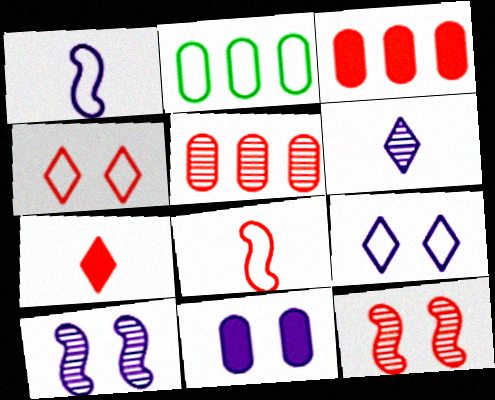[[1, 2, 4], 
[2, 7, 10], 
[2, 8, 9], 
[9, 10, 11]]